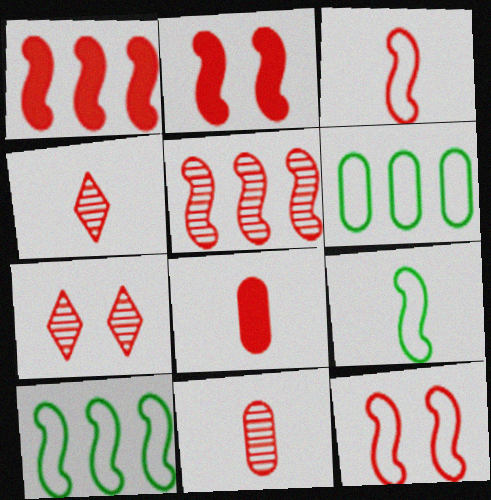[[2, 3, 5], 
[3, 4, 8], 
[5, 7, 11]]